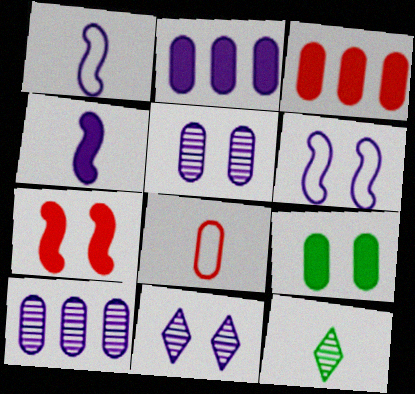[[1, 2, 11], 
[3, 6, 12], 
[4, 8, 12], 
[8, 9, 10]]